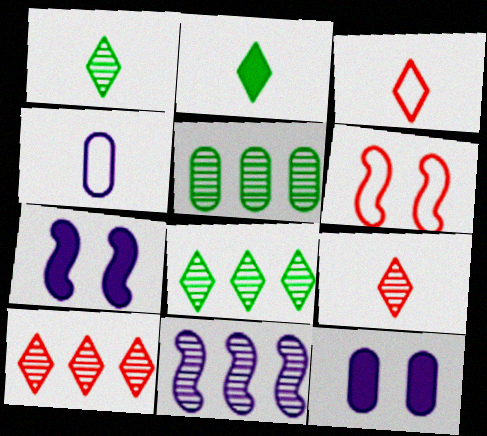[[3, 5, 7], 
[5, 10, 11]]